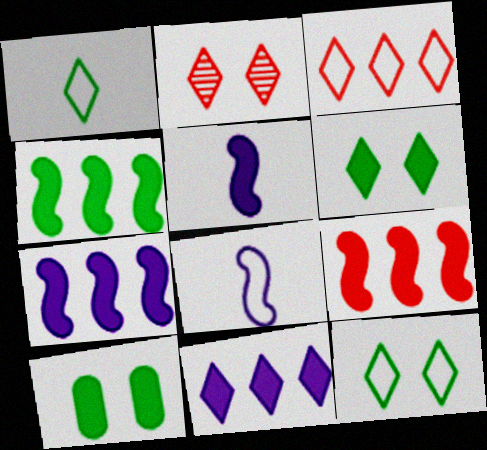[[1, 2, 11], 
[4, 7, 9]]